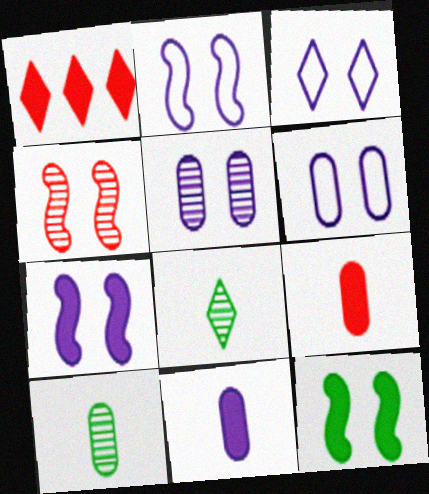[[1, 2, 10], 
[1, 3, 8], 
[1, 11, 12], 
[2, 3, 6], 
[2, 4, 12], 
[3, 5, 7]]